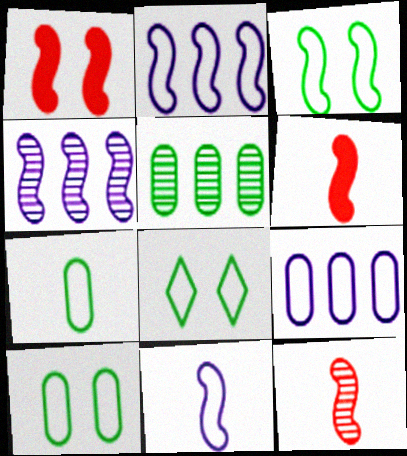[[3, 4, 6], 
[3, 8, 10]]